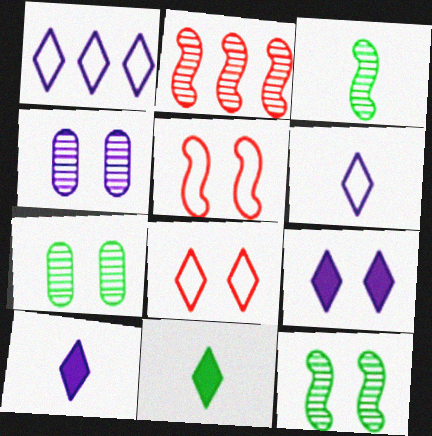[[5, 7, 9]]